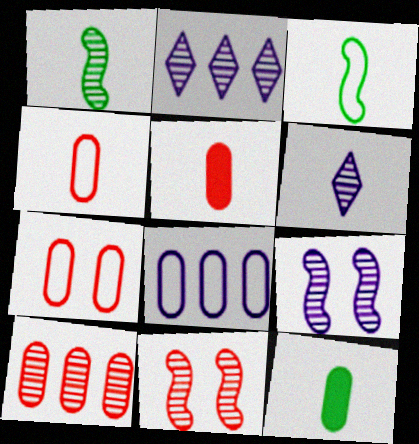[[3, 5, 6], 
[5, 7, 10]]